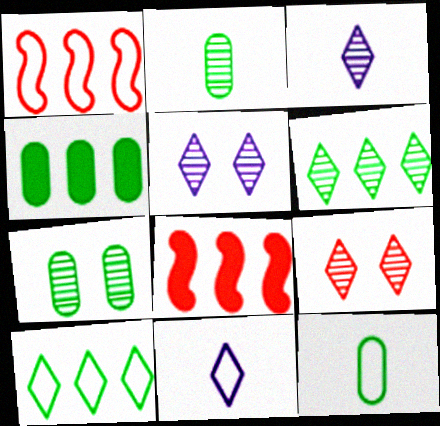[[3, 6, 9], 
[4, 7, 12], 
[5, 8, 12], 
[7, 8, 11]]